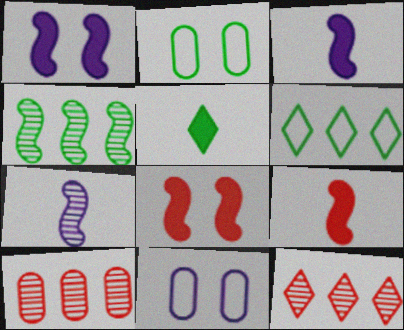[[2, 3, 12], 
[2, 4, 5]]